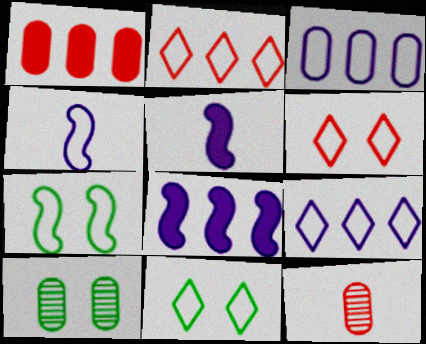[[2, 5, 10], 
[8, 11, 12]]